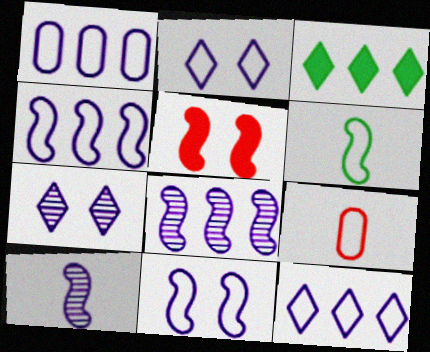[[1, 4, 12], 
[5, 6, 8]]